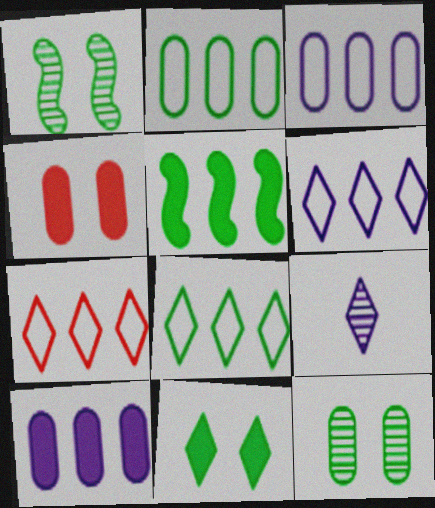[[6, 7, 8], 
[7, 9, 11]]